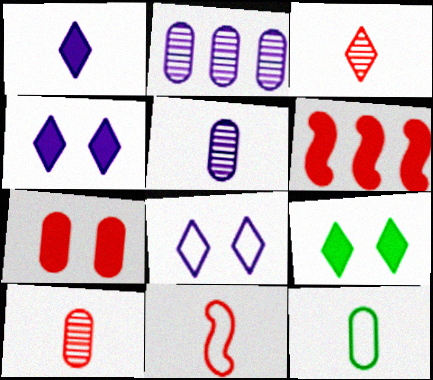[[2, 7, 12], 
[2, 9, 11]]